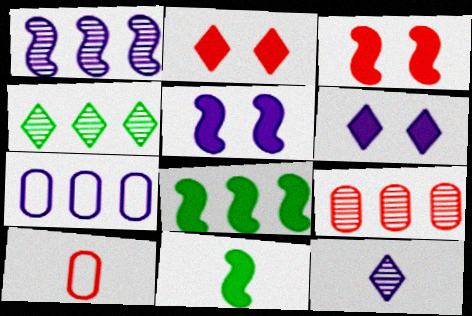[[1, 4, 9], 
[4, 5, 10], 
[5, 7, 12], 
[10, 11, 12]]